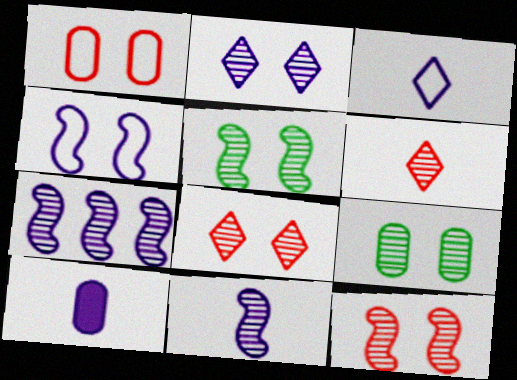[[2, 9, 12], 
[3, 10, 11], 
[6, 7, 9]]